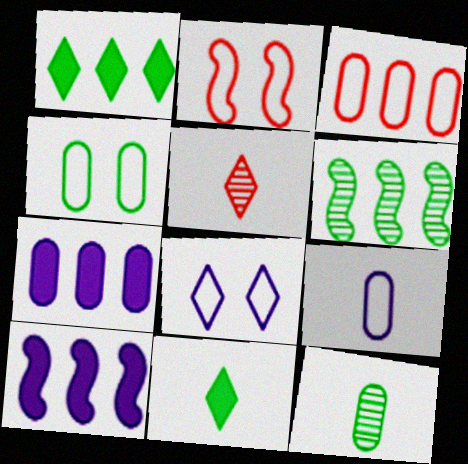[[1, 5, 8], 
[2, 4, 8], 
[3, 4, 9], 
[4, 5, 10], 
[4, 6, 11]]